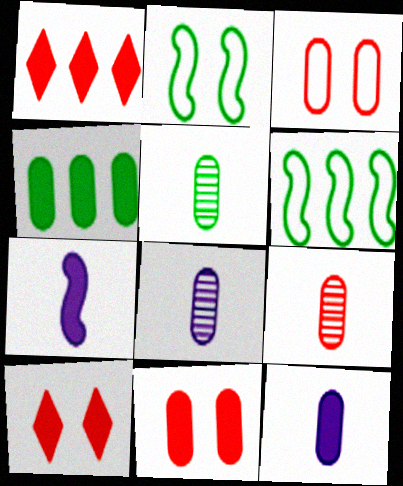[[1, 2, 8], 
[3, 4, 8], 
[4, 7, 10], 
[4, 11, 12], 
[5, 8, 9], 
[6, 8, 10]]